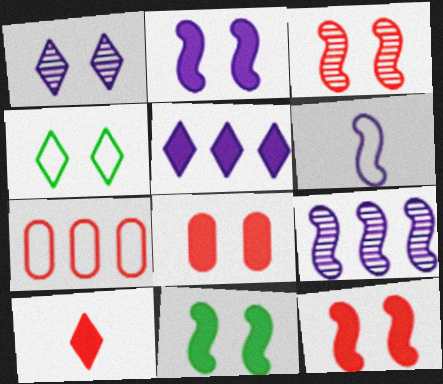[[2, 6, 9], 
[2, 11, 12], 
[3, 7, 10], 
[4, 6, 7]]